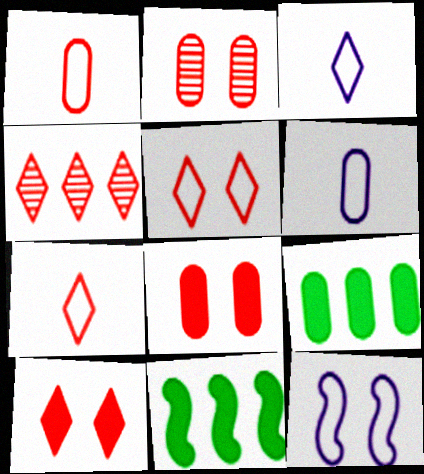[[2, 3, 11], 
[2, 6, 9], 
[4, 7, 10]]